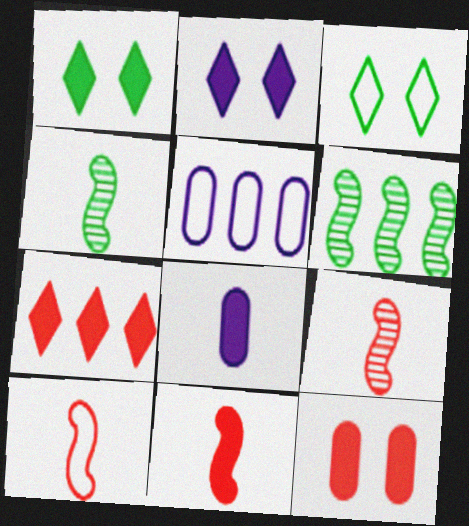[[1, 5, 9], 
[3, 5, 10], 
[5, 6, 7], 
[7, 11, 12], 
[9, 10, 11]]